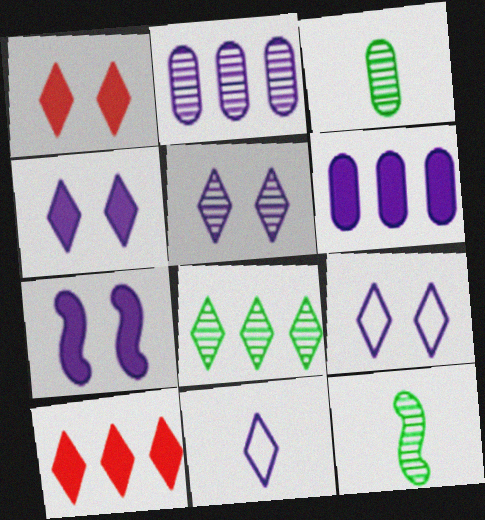[[1, 8, 11], 
[2, 7, 11], 
[4, 5, 9]]